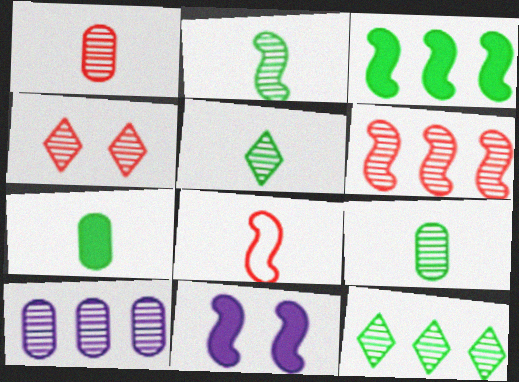[[1, 4, 6], 
[2, 4, 10], 
[2, 5, 9], 
[6, 10, 12]]